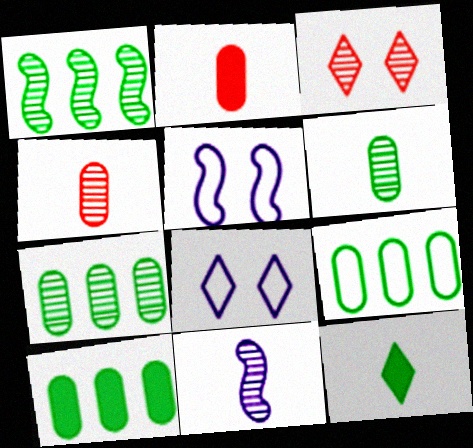[[1, 2, 8], 
[3, 7, 11], 
[7, 9, 10]]